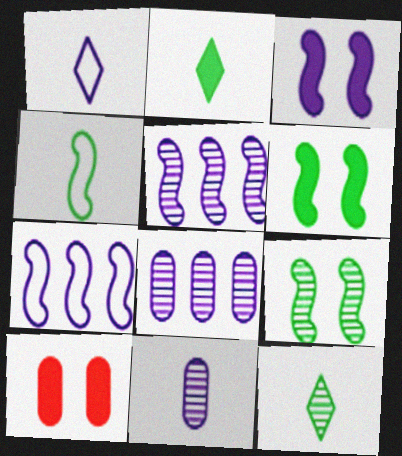[[1, 3, 8], 
[7, 10, 12]]